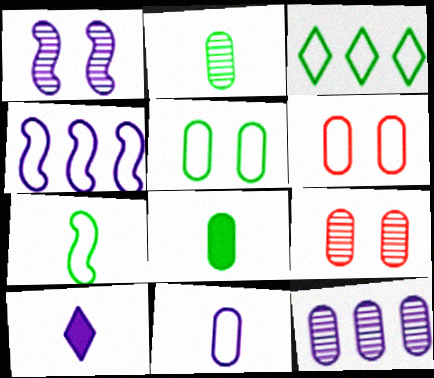[[2, 9, 12], 
[3, 5, 7], 
[6, 8, 12]]